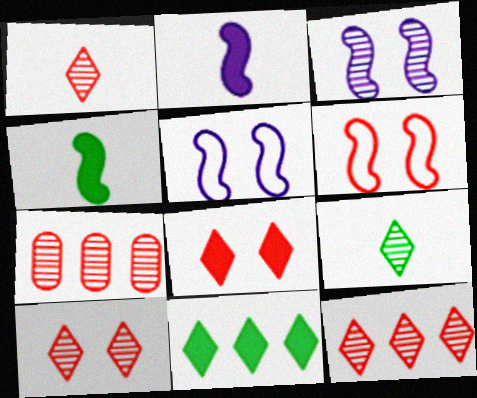[[1, 10, 12], 
[3, 7, 9]]